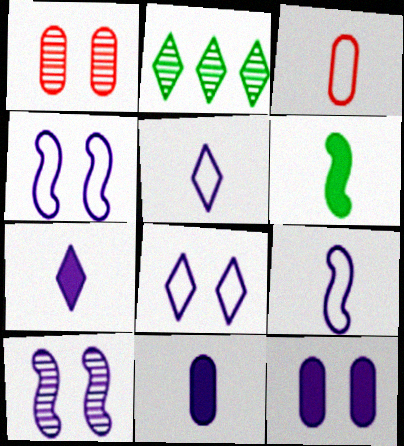[[8, 10, 12]]